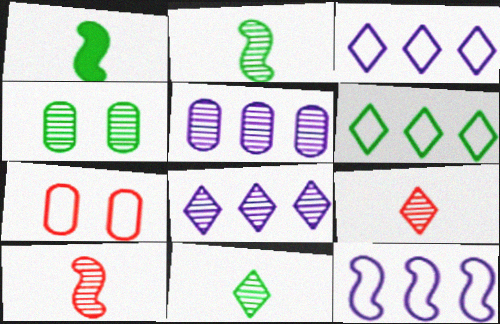[[1, 4, 6], 
[1, 7, 8], 
[4, 8, 10]]